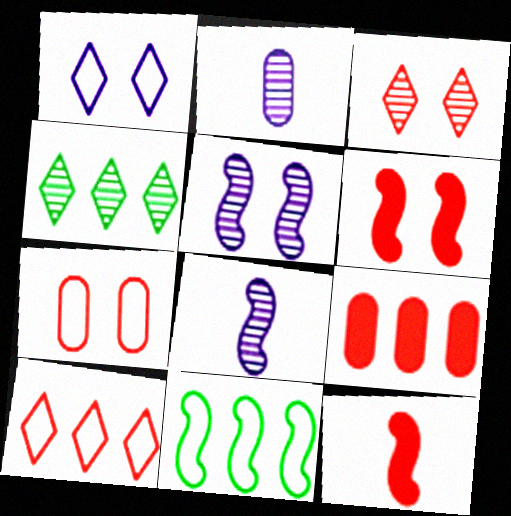[[3, 6, 7], 
[5, 11, 12], 
[6, 8, 11]]